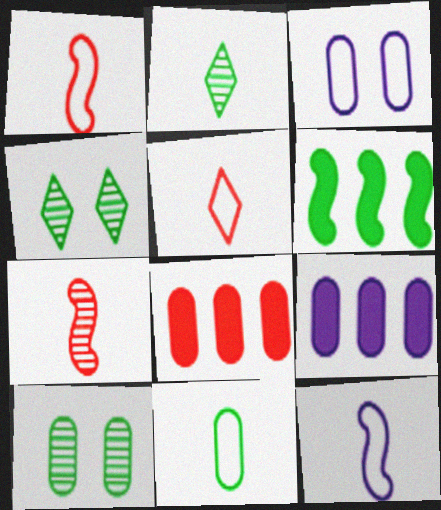[[1, 4, 9], 
[4, 6, 11], 
[4, 8, 12], 
[5, 11, 12]]